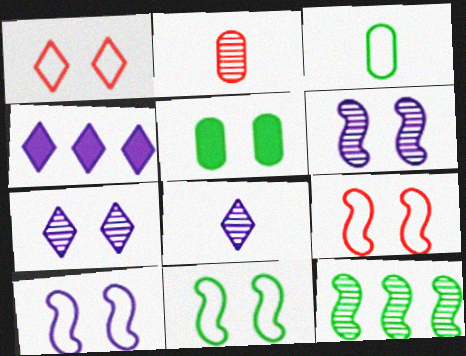[[1, 5, 6], 
[2, 4, 11], 
[2, 7, 12], 
[5, 7, 9], 
[9, 10, 11]]